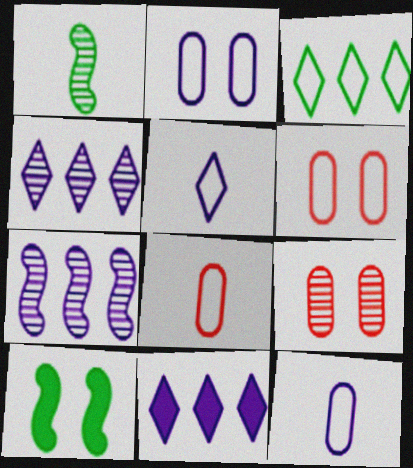[[1, 4, 9], 
[1, 6, 11], 
[4, 8, 10]]